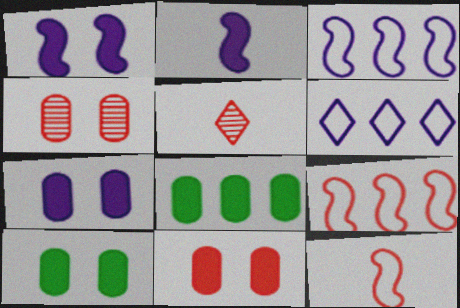[[3, 5, 10], 
[5, 9, 11], 
[7, 10, 11]]